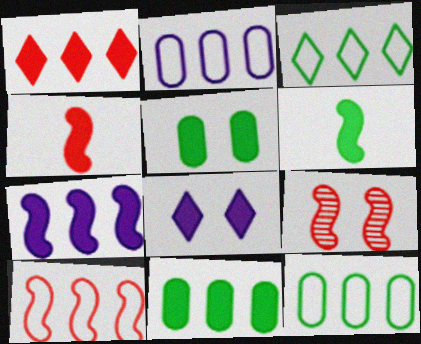[[1, 7, 11], 
[2, 3, 10], 
[4, 8, 11], 
[4, 9, 10]]